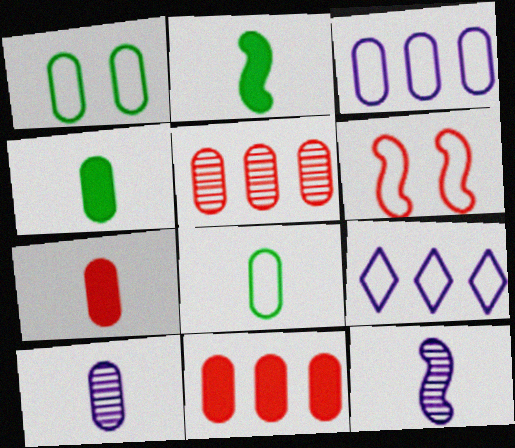[[1, 10, 11], 
[6, 8, 9], 
[7, 8, 10]]